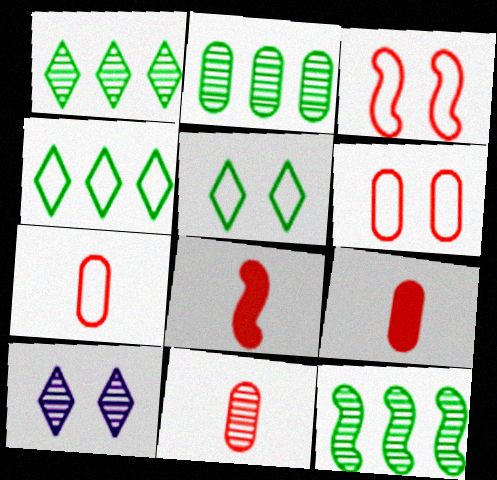[[1, 2, 12], 
[7, 9, 11], 
[10, 11, 12]]